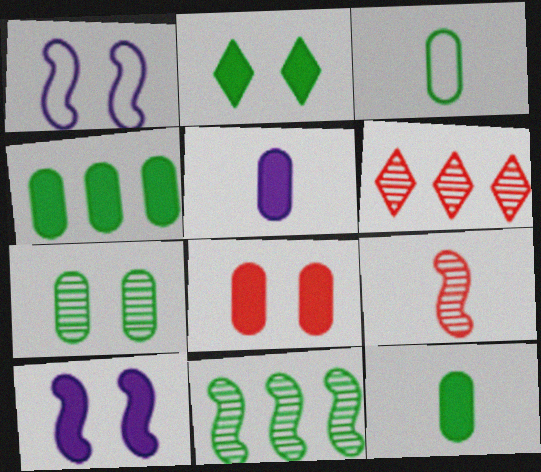[[1, 6, 12], 
[2, 3, 11], 
[2, 8, 10], 
[3, 4, 7], 
[3, 6, 10], 
[4, 5, 8]]